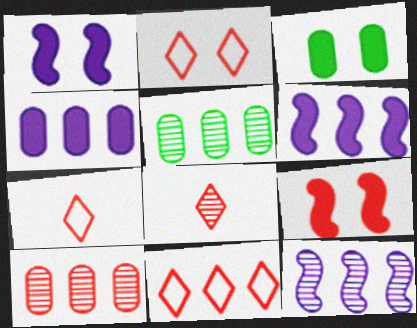[[1, 5, 7], 
[2, 7, 11], 
[3, 7, 12], 
[5, 6, 11], 
[7, 9, 10]]